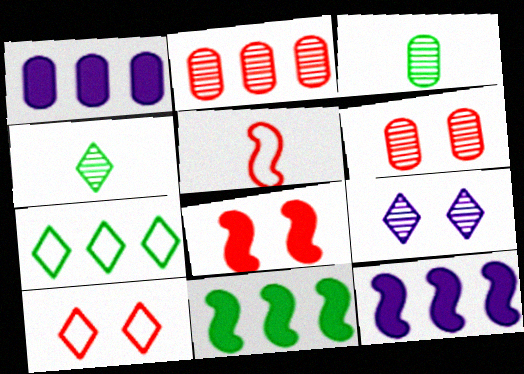[[2, 7, 12], 
[3, 10, 12], 
[6, 8, 10]]